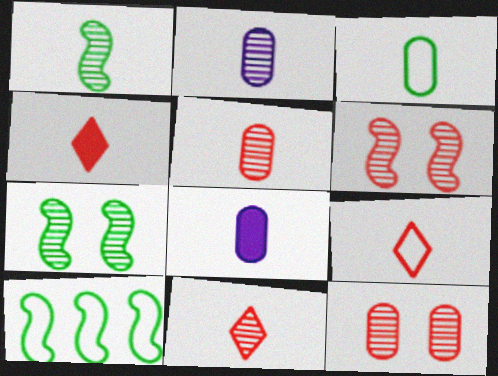[[1, 2, 11], 
[1, 8, 9], 
[3, 5, 8], 
[4, 9, 11]]